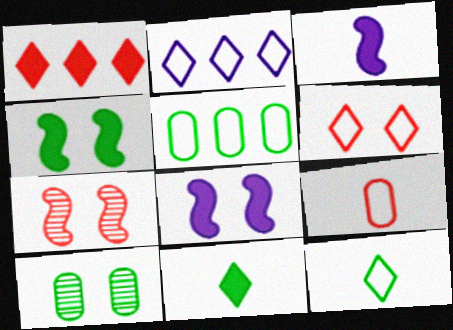[[1, 7, 9], 
[2, 6, 12], 
[6, 8, 10]]